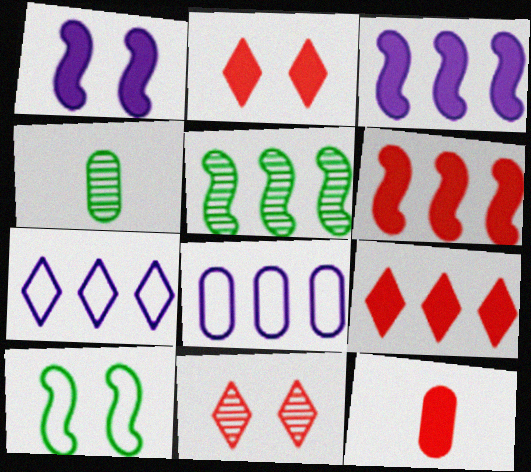[[2, 6, 12], 
[5, 8, 9]]